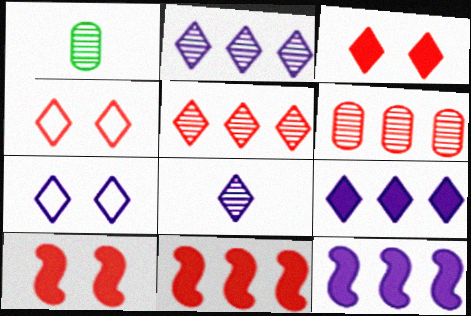[[1, 4, 12], 
[1, 7, 11], 
[7, 8, 9]]